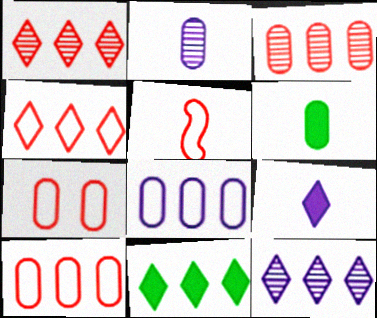[[4, 5, 7], 
[4, 11, 12]]